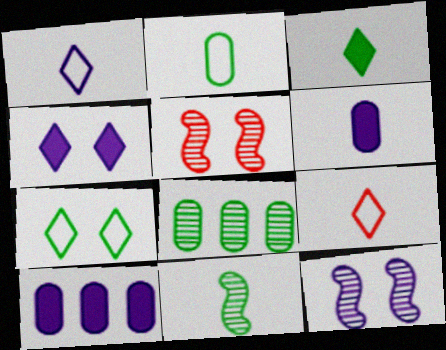[[1, 10, 12], 
[2, 3, 11], 
[6, 9, 11]]